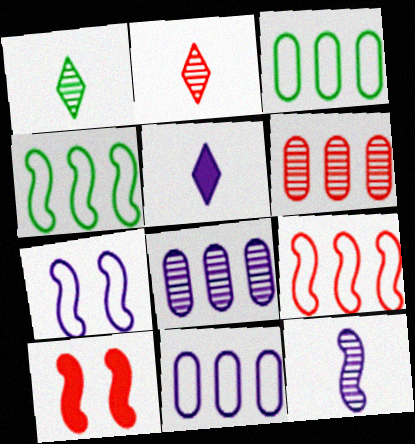[[1, 10, 11], 
[4, 10, 12], 
[5, 7, 8]]